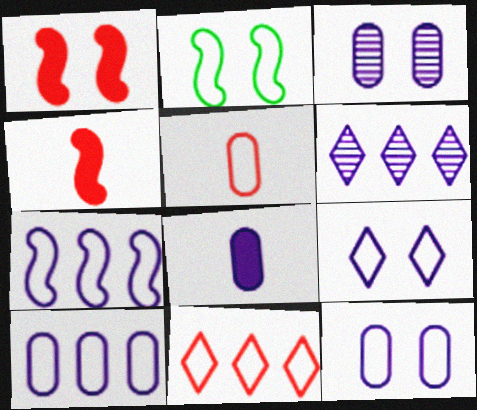[[3, 8, 10]]